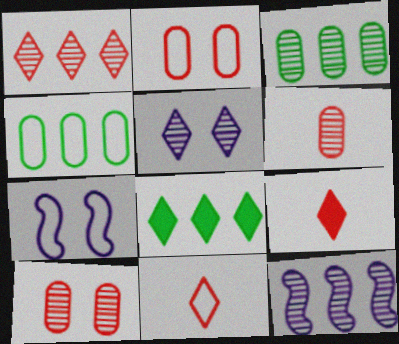[[1, 3, 12], 
[3, 7, 9], 
[4, 7, 11], 
[5, 8, 11], 
[6, 7, 8]]